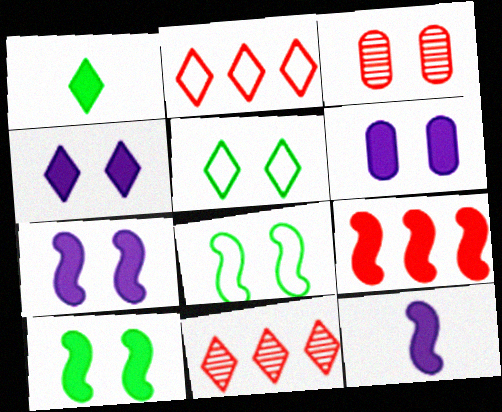[[1, 6, 9], 
[3, 4, 8], 
[3, 5, 7], 
[4, 6, 7], 
[9, 10, 12]]